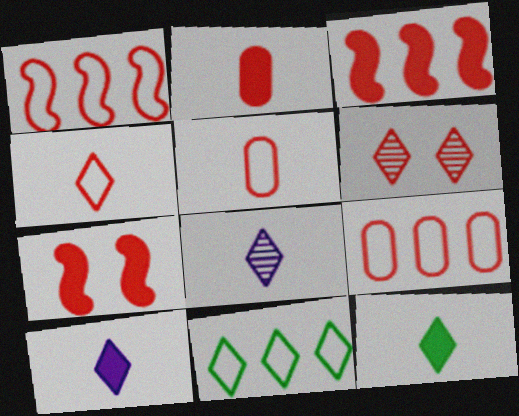[[1, 2, 6], 
[3, 5, 6], 
[4, 8, 12], 
[6, 10, 11]]